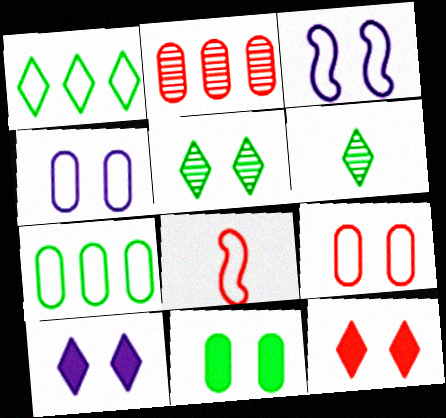[[1, 4, 8], 
[2, 8, 12]]